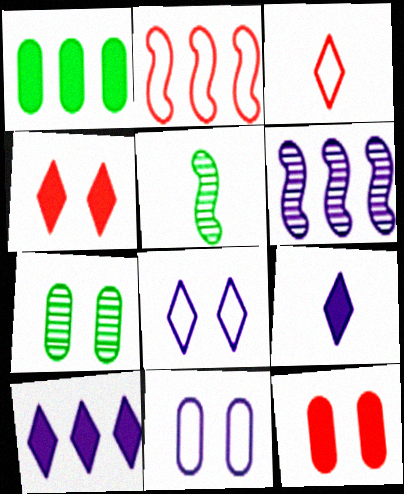[[2, 7, 9], 
[6, 9, 11], 
[7, 11, 12]]